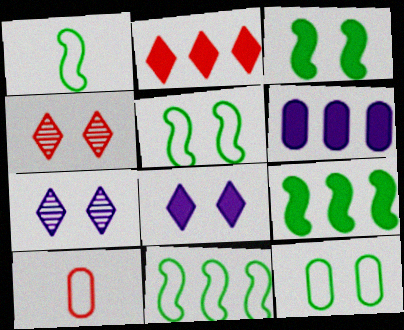[[1, 4, 6], 
[1, 5, 11], 
[2, 6, 9], 
[7, 9, 10]]